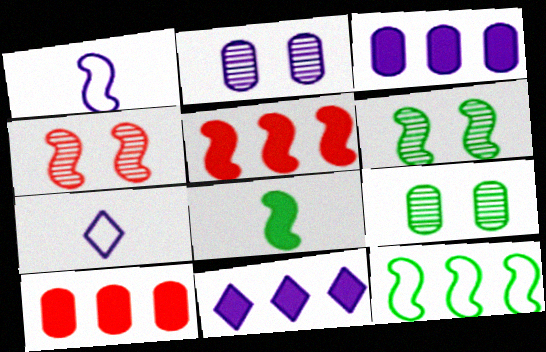[[1, 2, 11], 
[1, 5, 6], 
[5, 7, 9], 
[6, 7, 10], 
[6, 8, 12]]